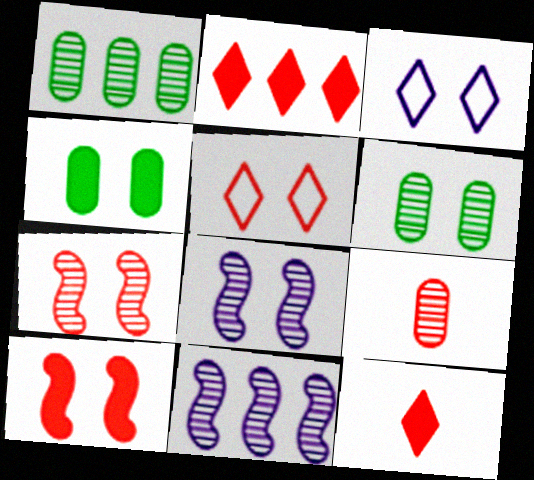[[3, 4, 7], 
[3, 6, 10], 
[4, 5, 8]]